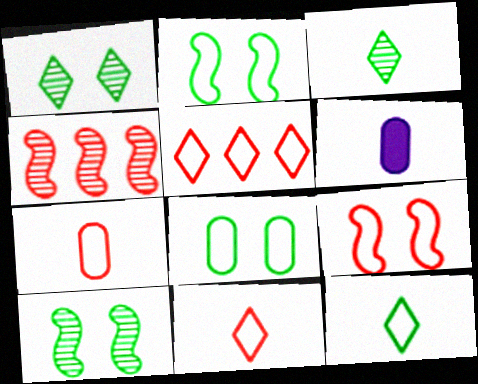[[5, 6, 10], 
[5, 7, 9]]